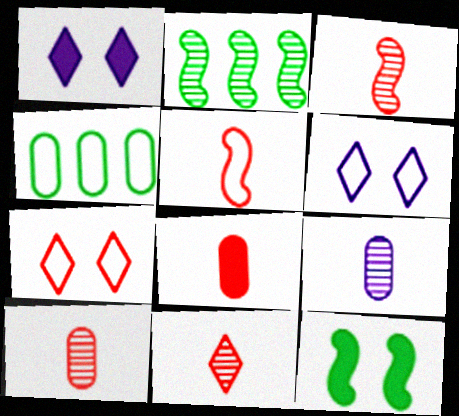[[1, 3, 4], 
[2, 6, 8], 
[3, 10, 11], 
[4, 5, 6], 
[5, 8, 11]]